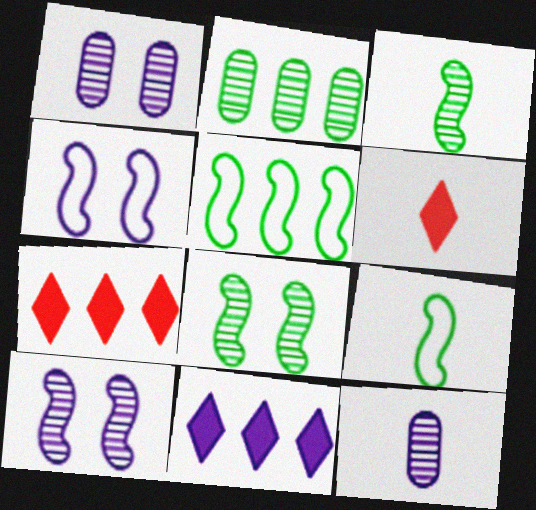[[1, 5, 6], 
[1, 7, 9], 
[2, 4, 6], 
[4, 11, 12], 
[6, 9, 12]]